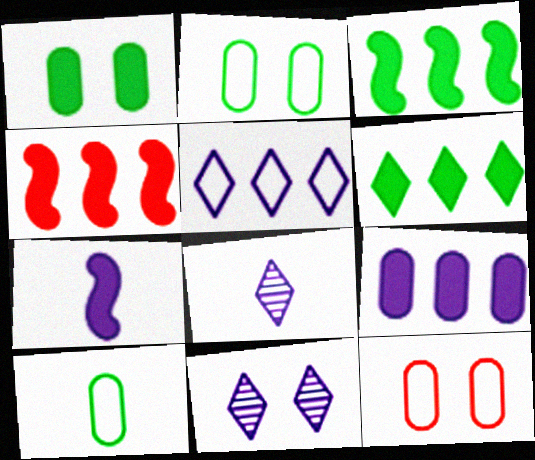[[2, 4, 8], 
[3, 8, 12], 
[4, 6, 9], 
[4, 10, 11]]